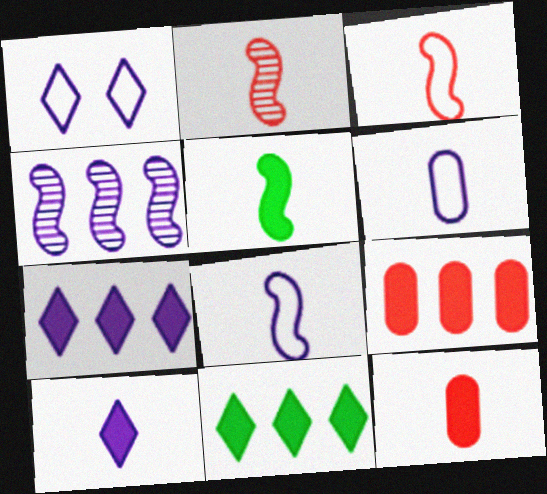[[2, 5, 8], 
[5, 10, 12]]